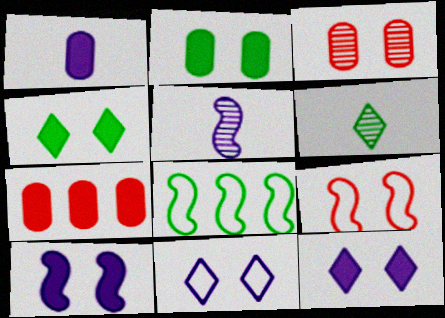[[1, 2, 7], 
[2, 6, 8]]